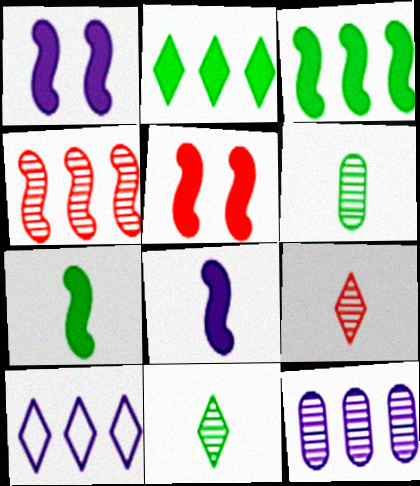[[3, 5, 8], 
[5, 6, 10]]